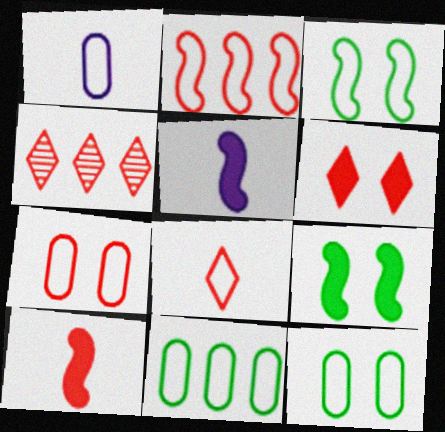[[1, 4, 9], 
[1, 7, 11], 
[2, 7, 8], 
[4, 5, 12], 
[4, 6, 8], 
[4, 7, 10]]